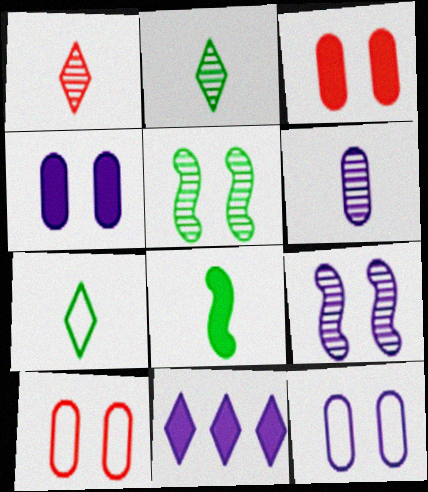[[3, 8, 11]]